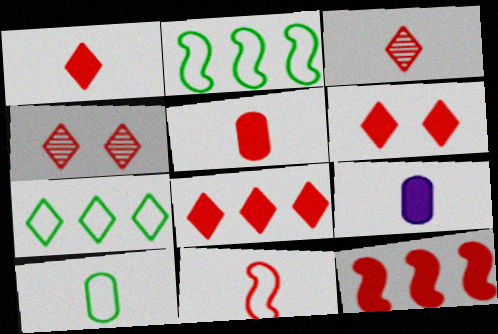[[1, 6, 8], 
[2, 4, 9], 
[3, 5, 11], 
[5, 6, 12]]